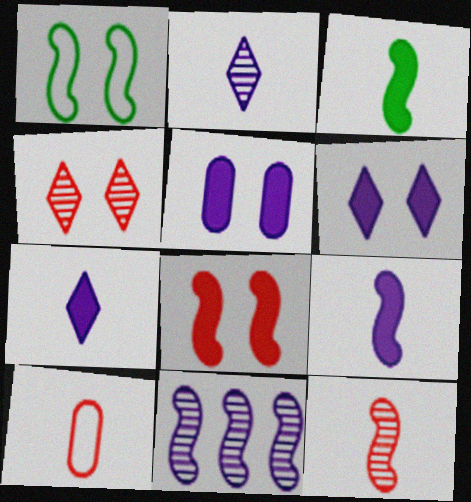[[1, 4, 5], 
[2, 3, 10]]